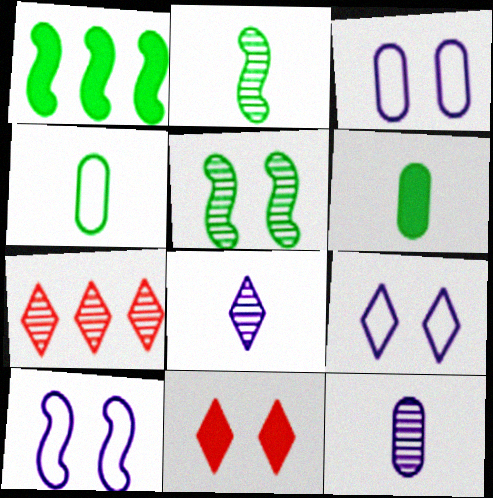[[3, 5, 11], 
[3, 9, 10], 
[5, 7, 12], 
[6, 7, 10]]